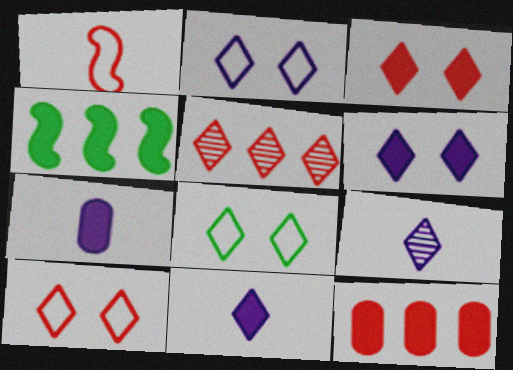[[2, 8, 10], 
[3, 4, 7], 
[5, 8, 11]]